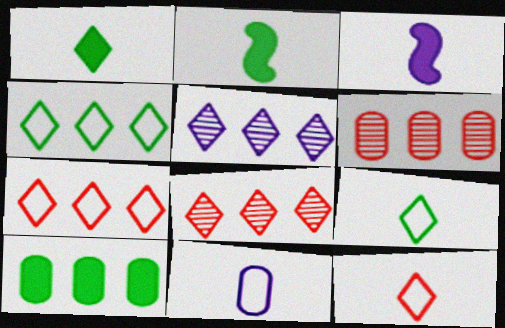[]